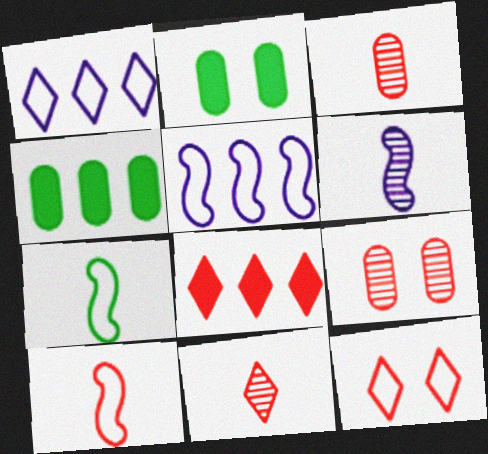[[2, 5, 11], 
[4, 6, 12], 
[8, 9, 10], 
[8, 11, 12]]